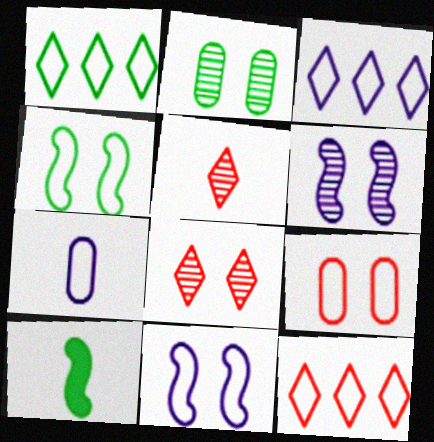[[1, 2, 10], 
[1, 3, 12], 
[2, 6, 8], 
[3, 7, 11], 
[4, 7, 12], 
[5, 7, 10]]